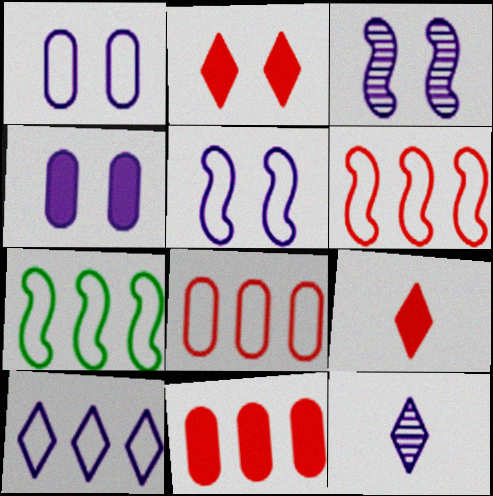[[7, 8, 10]]